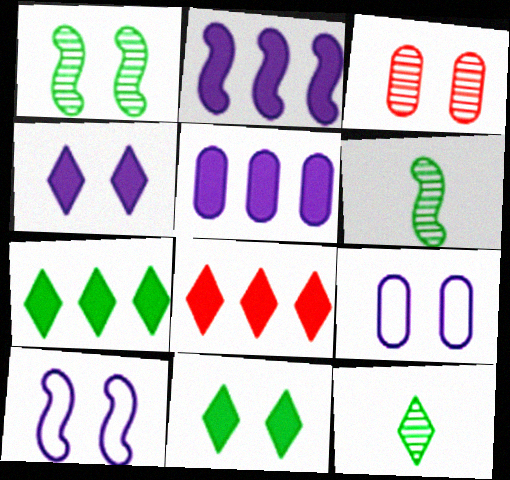[[3, 10, 11], 
[6, 8, 9]]